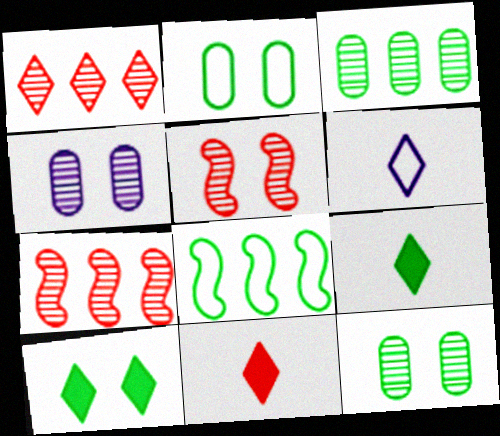[[1, 6, 10], 
[4, 8, 11], 
[8, 9, 12]]